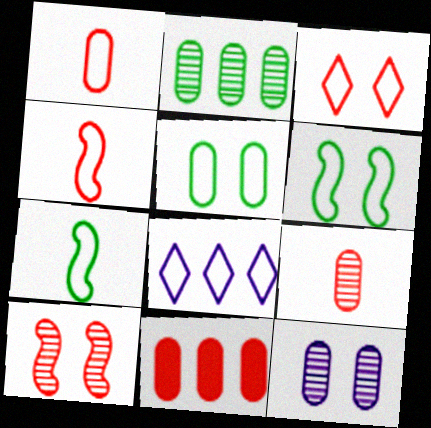[[1, 6, 8], 
[2, 9, 12], 
[4, 5, 8]]